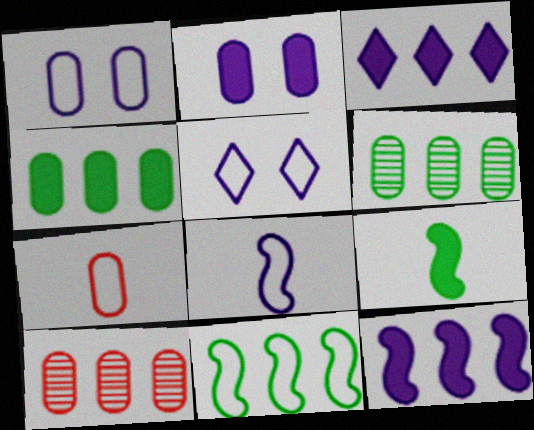[[2, 6, 7], 
[3, 10, 11], 
[5, 7, 11], 
[5, 9, 10]]